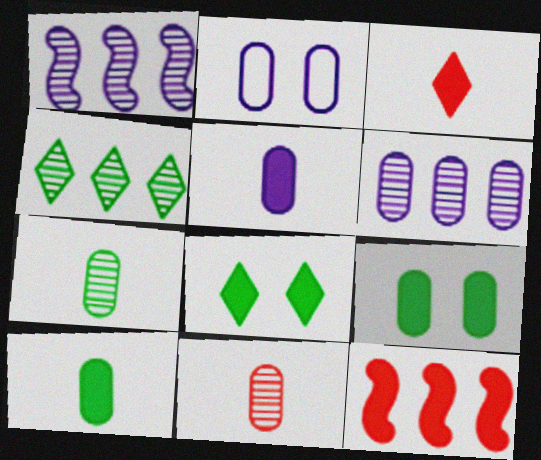[[2, 5, 6], 
[5, 8, 12]]